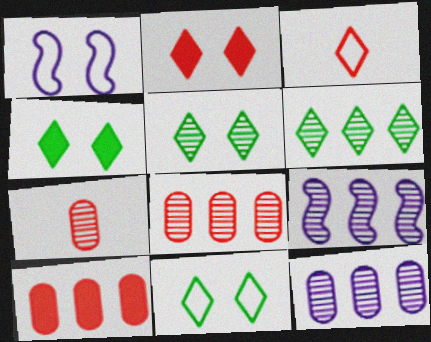[[4, 5, 11], 
[5, 7, 9], 
[6, 8, 9]]